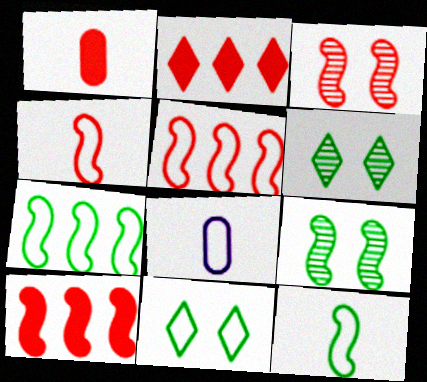[[2, 8, 9], 
[3, 4, 10], 
[5, 8, 11], 
[6, 8, 10]]